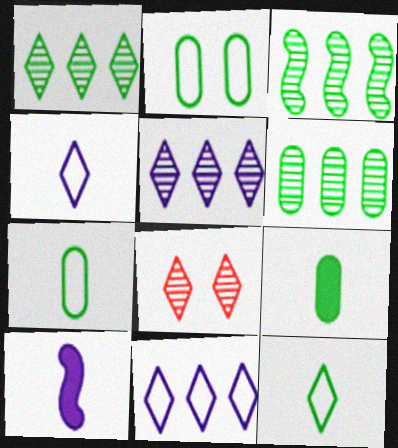[[1, 3, 6], 
[2, 6, 9]]